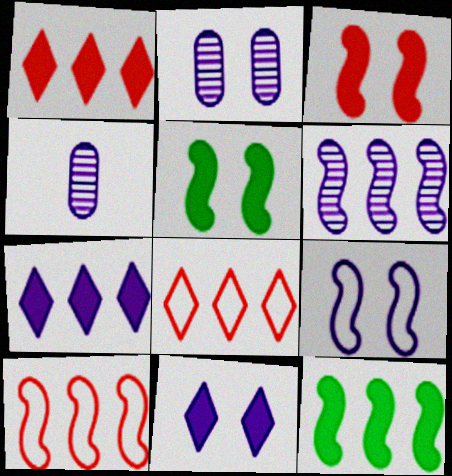[[2, 9, 11], 
[4, 5, 8], 
[4, 7, 9], 
[6, 10, 12]]